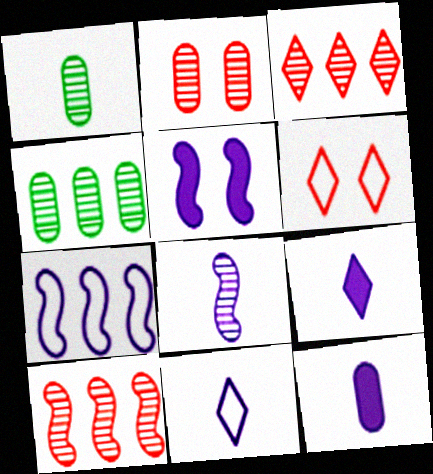[[5, 7, 8], 
[8, 11, 12]]